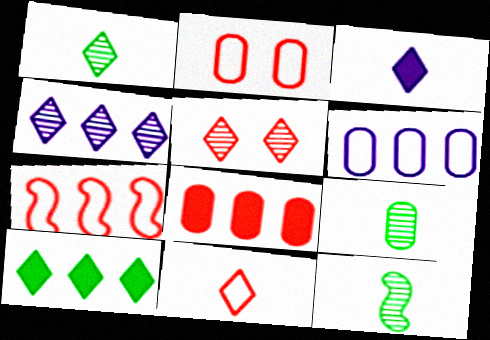[[1, 3, 11], 
[1, 4, 5], 
[1, 9, 12], 
[2, 7, 11]]